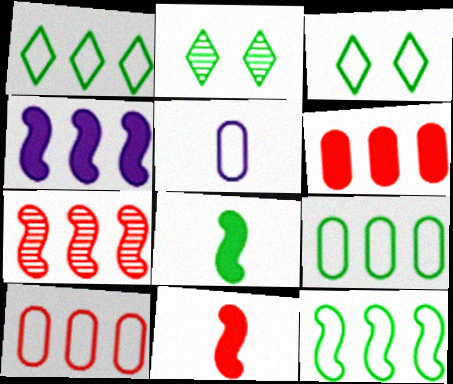[[1, 9, 12], 
[2, 8, 9], 
[4, 7, 12]]